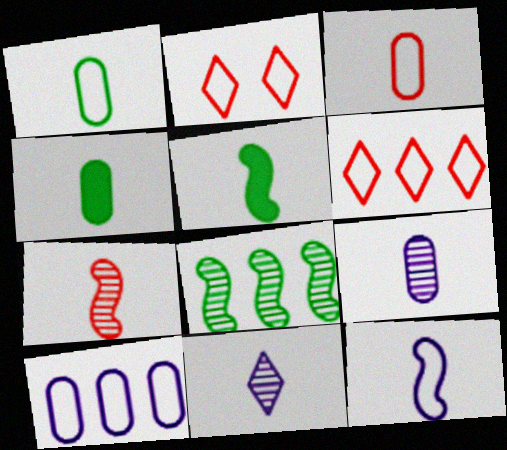[[3, 4, 9], 
[3, 5, 11], 
[5, 7, 12]]